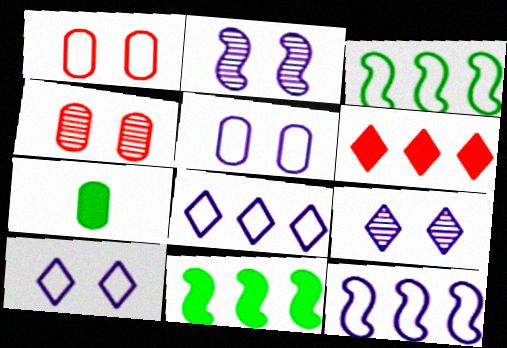[]